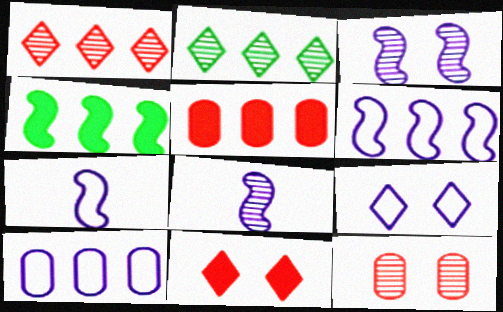[[1, 4, 10], 
[2, 5, 6], 
[2, 8, 12], 
[7, 9, 10]]